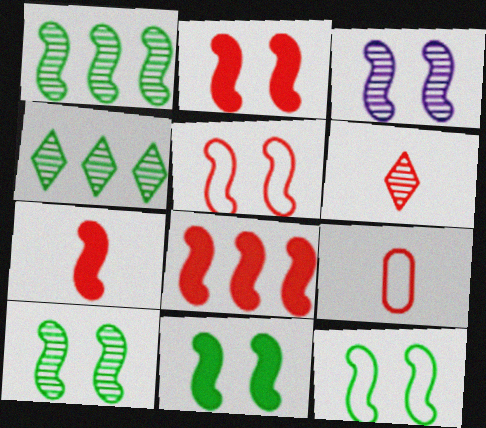[[2, 3, 12], 
[2, 7, 8], 
[3, 5, 11], 
[6, 7, 9], 
[10, 11, 12]]